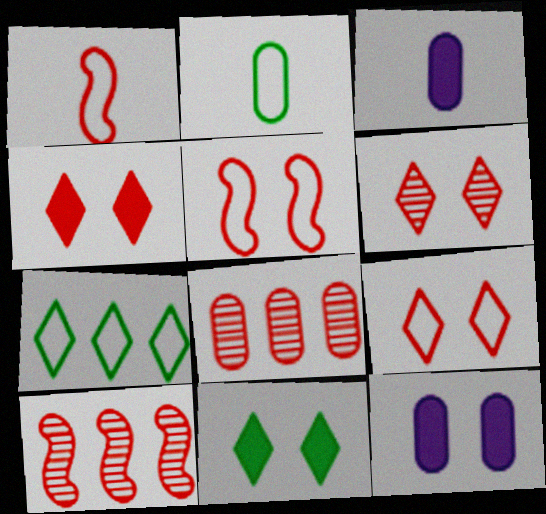[[1, 4, 8], 
[2, 8, 12], 
[4, 6, 9]]